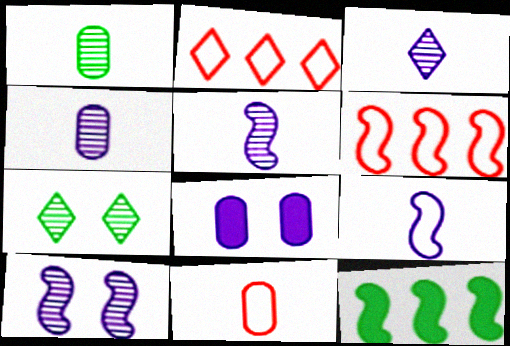[[3, 4, 5]]